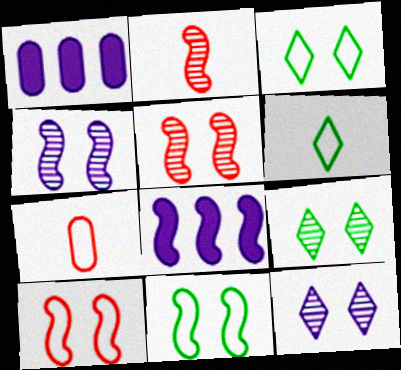[[1, 2, 3], 
[1, 5, 6], 
[2, 8, 11], 
[7, 8, 9]]